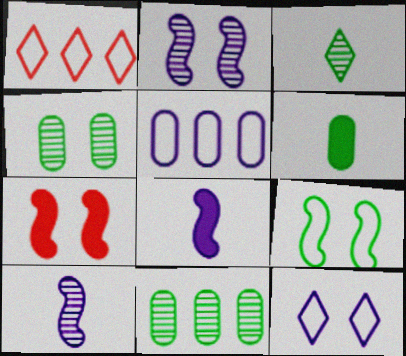[[1, 2, 6], 
[1, 4, 8], 
[2, 7, 9], 
[3, 5, 7], 
[4, 7, 12]]